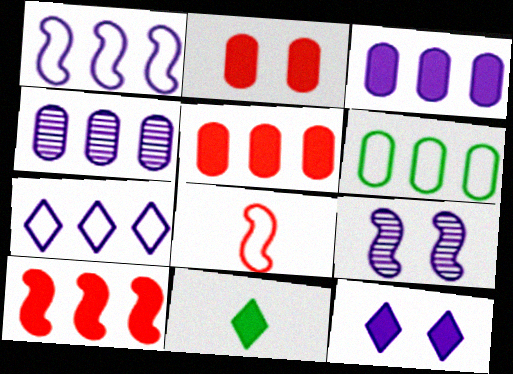[[4, 5, 6]]